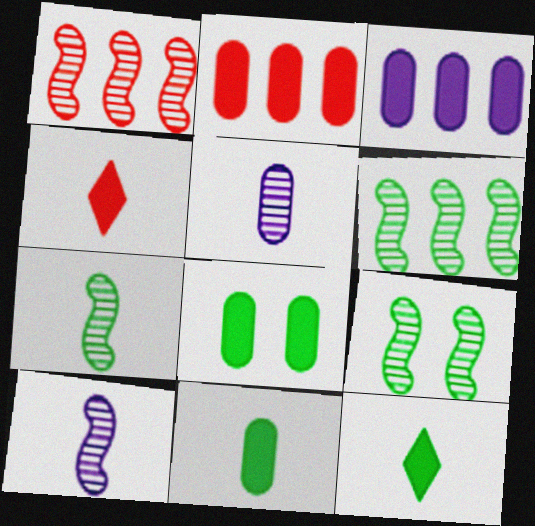[[1, 9, 10], 
[6, 7, 9]]